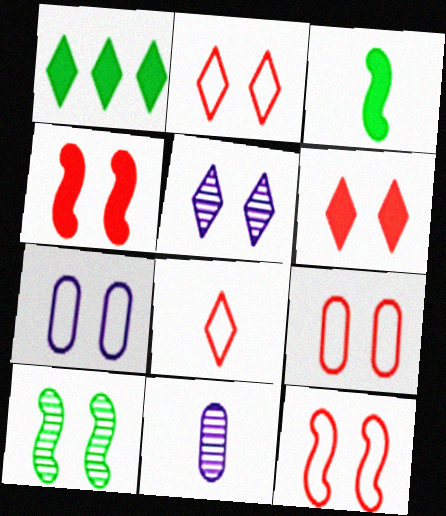[[1, 5, 8], 
[1, 11, 12], 
[2, 9, 12], 
[3, 8, 11], 
[6, 7, 10]]